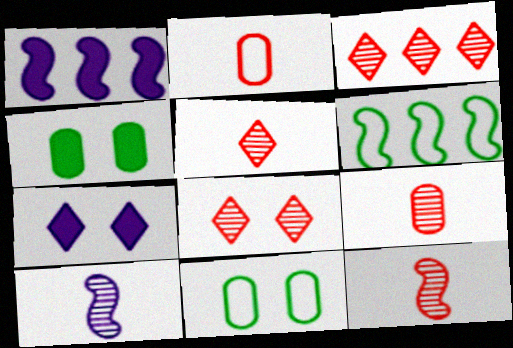[[1, 5, 11], 
[3, 5, 8], 
[5, 9, 12], 
[6, 7, 9]]